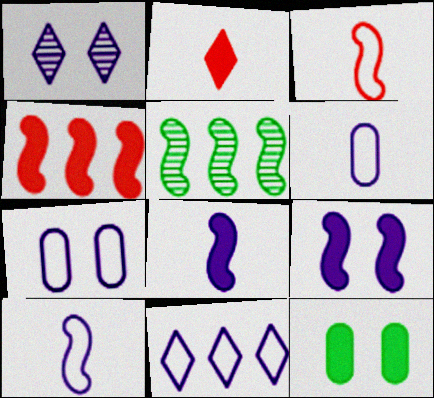[[1, 7, 9], 
[2, 5, 7], 
[3, 5, 9], 
[7, 10, 11]]